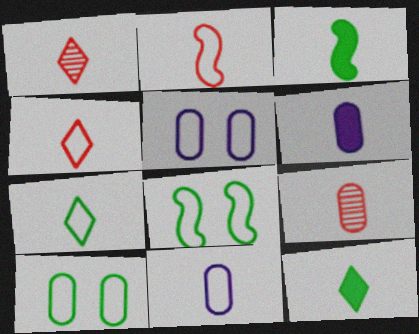[[1, 3, 11], 
[2, 7, 11]]